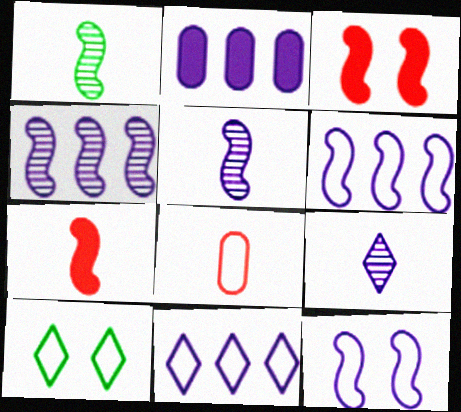[[1, 3, 6], 
[2, 4, 11], 
[2, 9, 12], 
[6, 8, 10]]